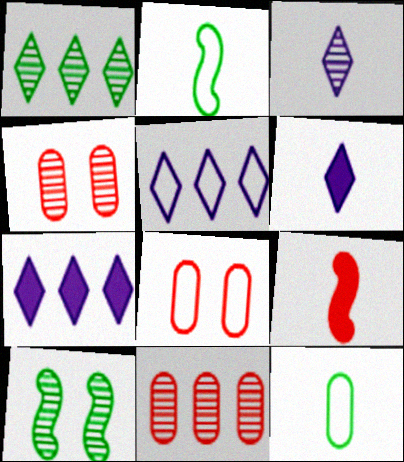[[2, 4, 7], 
[2, 5, 8], 
[3, 9, 12], 
[3, 10, 11]]